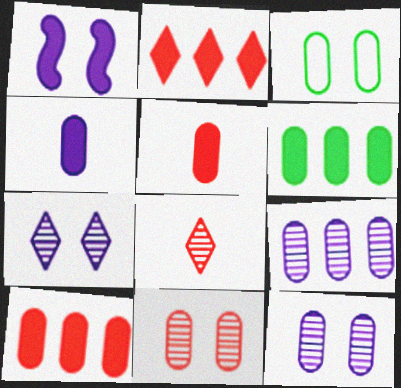[[3, 5, 9]]